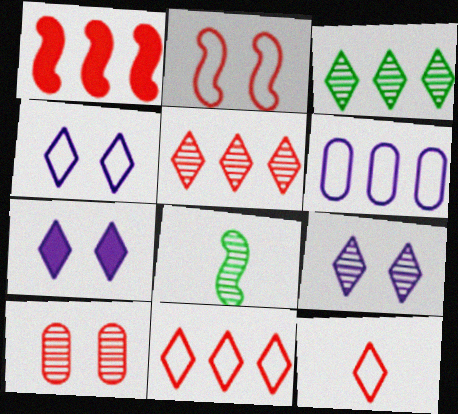[[1, 3, 6], 
[1, 10, 12], 
[3, 7, 12], 
[4, 7, 9]]